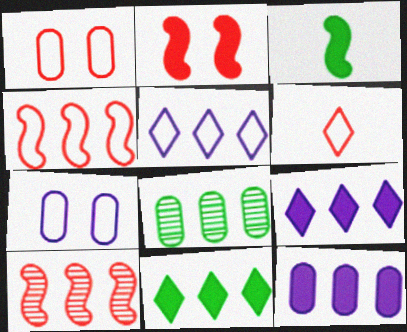[[1, 4, 6], 
[4, 8, 9]]